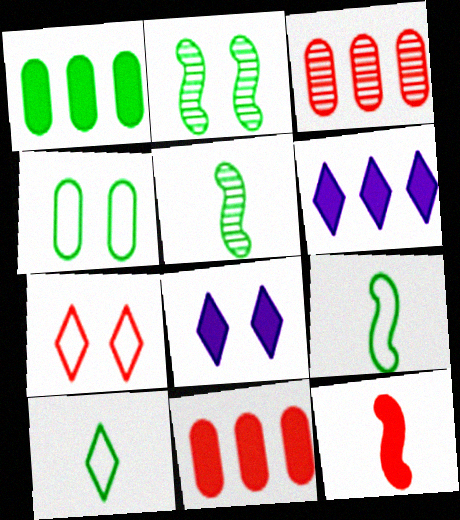[[1, 2, 10], 
[1, 8, 12], 
[3, 7, 12], 
[3, 8, 9]]